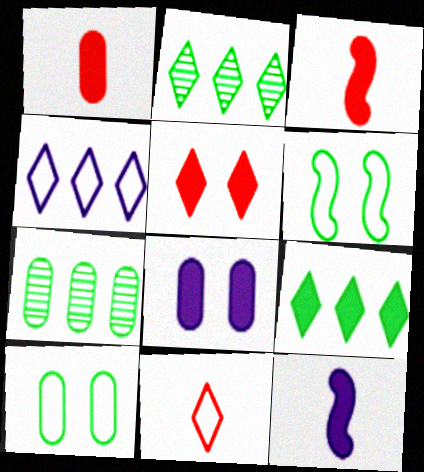[[3, 8, 9]]